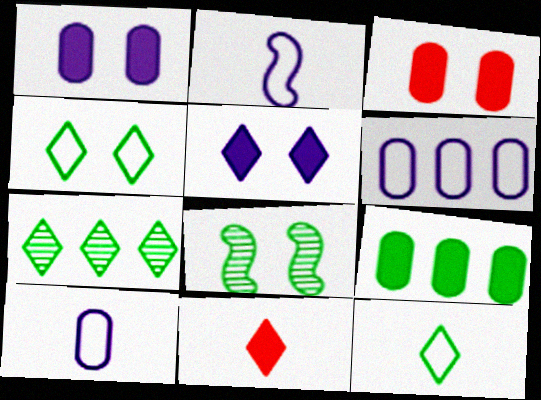[[2, 3, 7], 
[6, 8, 11], 
[8, 9, 12]]